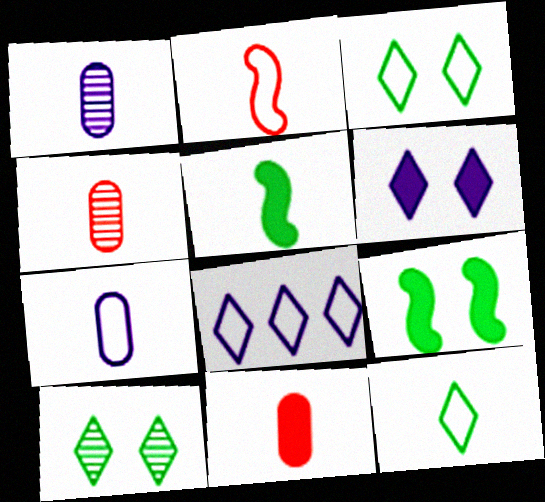[[2, 7, 12], 
[4, 8, 9]]